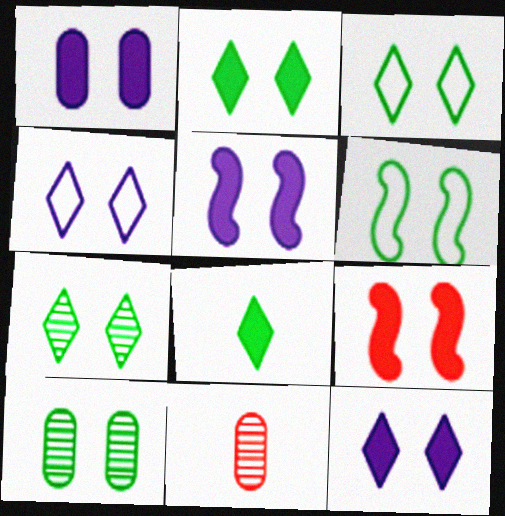[[1, 2, 9], 
[1, 5, 12], 
[2, 3, 7], 
[2, 6, 10], 
[4, 9, 10]]